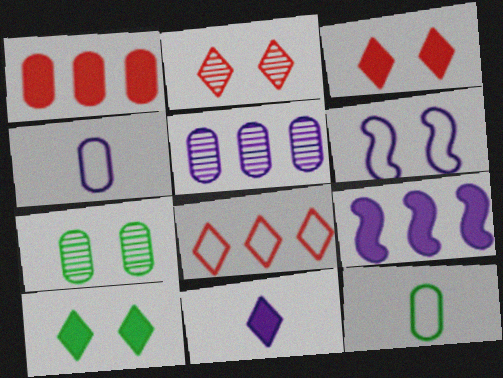[[1, 4, 7], 
[2, 9, 12], 
[3, 6, 7], 
[5, 6, 11], 
[6, 8, 12]]